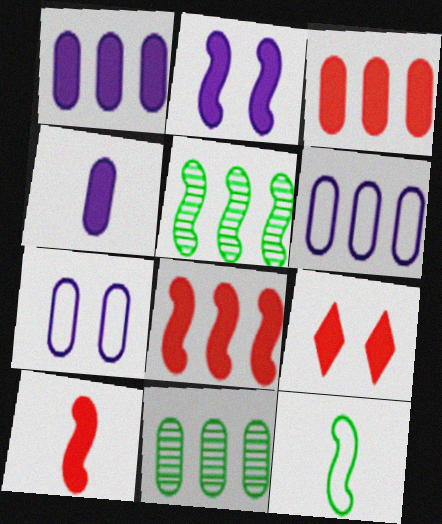[[3, 6, 11], 
[3, 9, 10]]